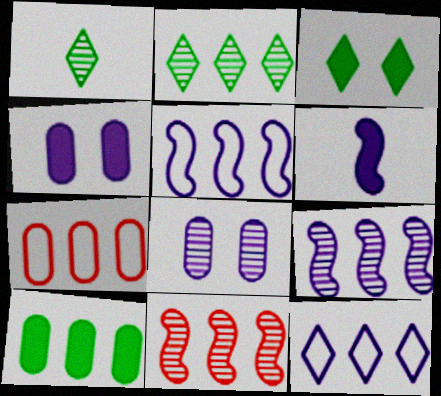[[1, 8, 11], 
[6, 8, 12], 
[10, 11, 12]]